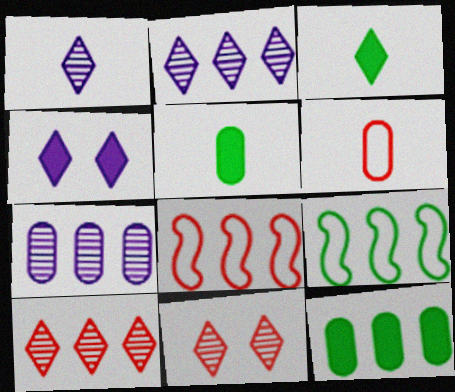[[2, 8, 12]]